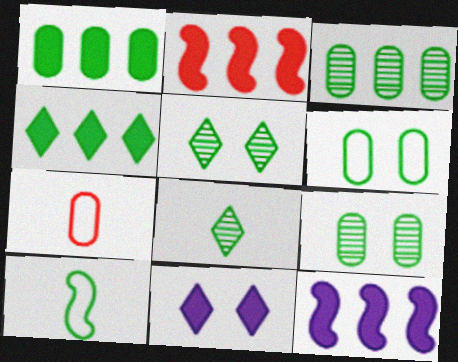[[1, 5, 10], 
[4, 9, 10], 
[5, 7, 12]]